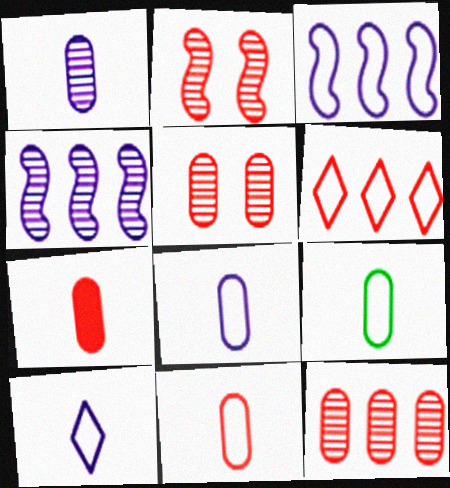[[1, 7, 9], 
[2, 6, 7], 
[8, 9, 11]]